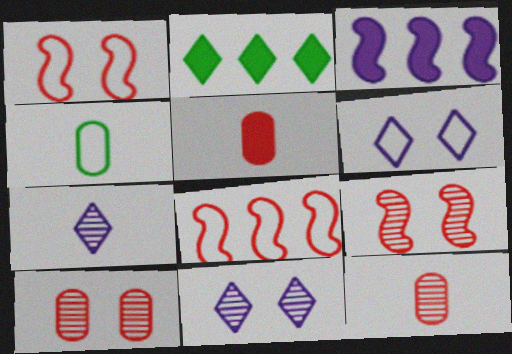[[4, 6, 8]]